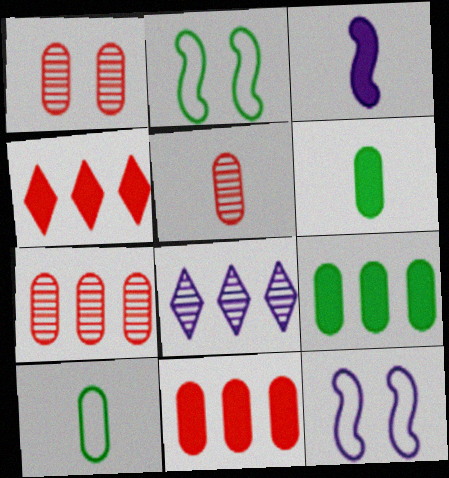[[1, 5, 7]]